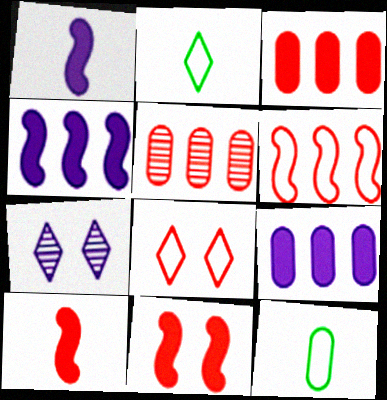[[5, 8, 10]]